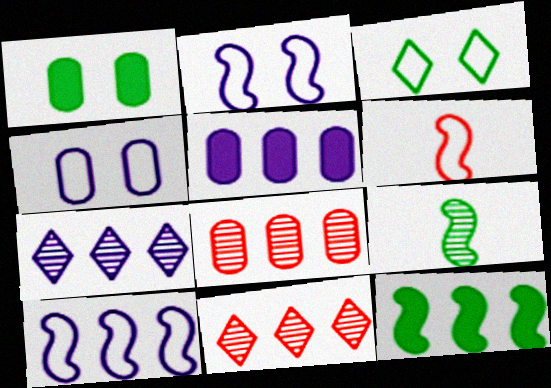[[1, 6, 7], 
[5, 7, 10]]